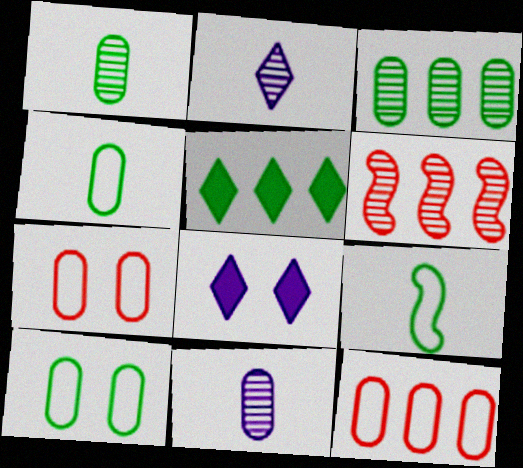[[4, 6, 8]]